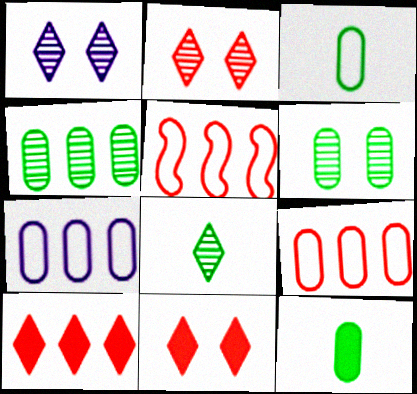[[1, 5, 12]]